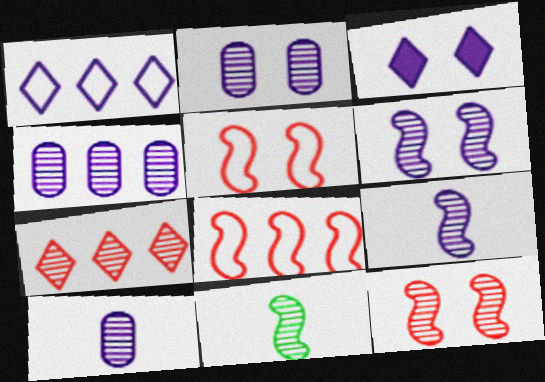[[2, 4, 10], 
[2, 7, 11]]